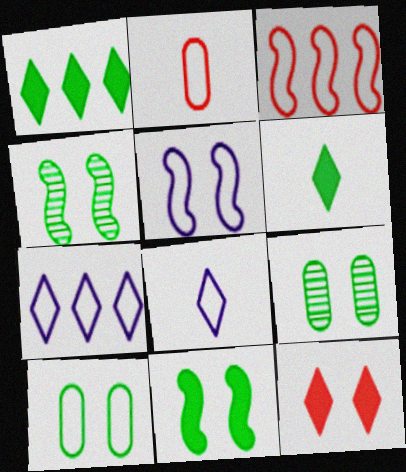[[3, 8, 10], 
[5, 9, 12]]